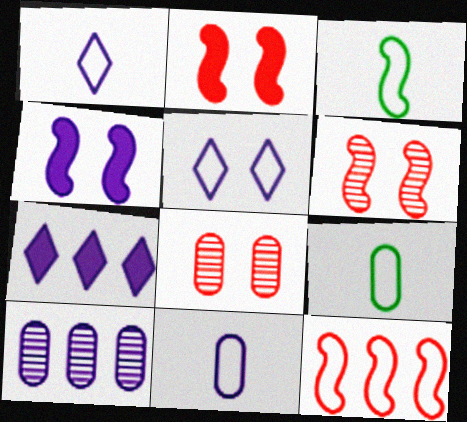[[1, 4, 10], 
[3, 7, 8], 
[5, 9, 12], 
[6, 7, 9]]